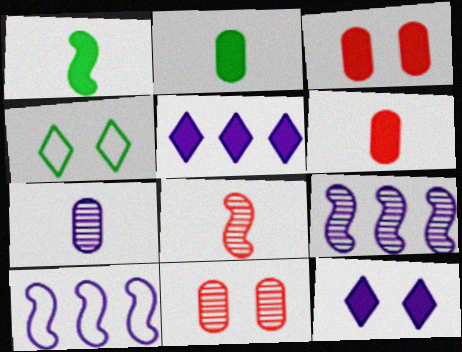[[1, 3, 5], 
[4, 6, 9], 
[7, 10, 12]]